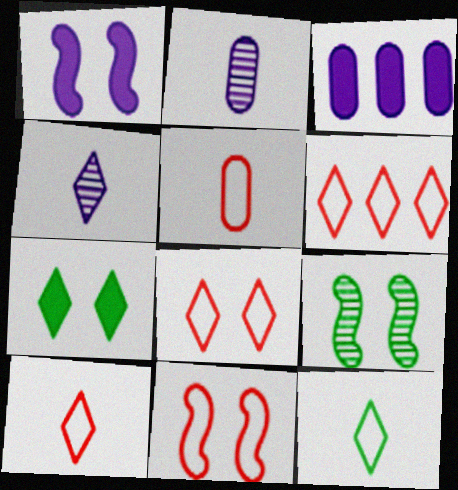[[1, 9, 11], 
[3, 9, 10], 
[4, 6, 7], 
[5, 6, 11], 
[6, 8, 10]]